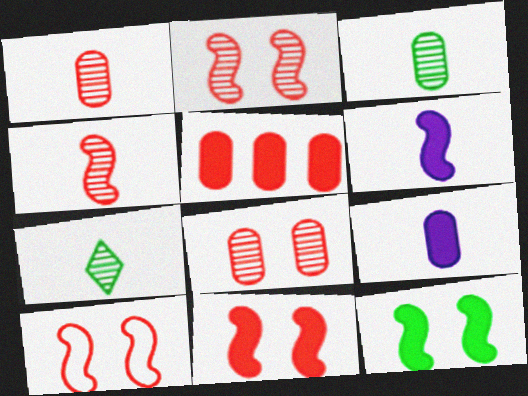[[2, 10, 11]]